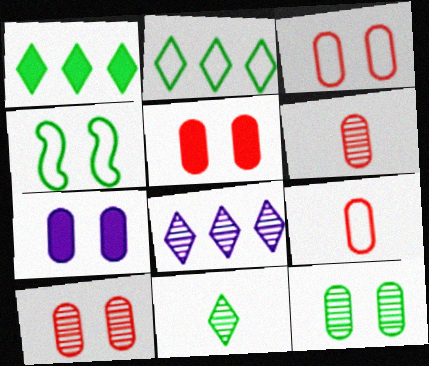[[3, 5, 10], 
[3, 7, 12]]